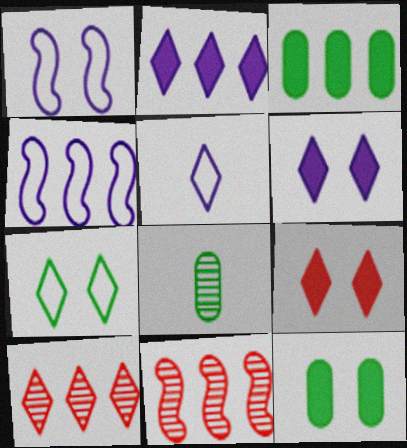[[3, 4, 10], 
[4, 8, 9], 
[5, 11, 12]]